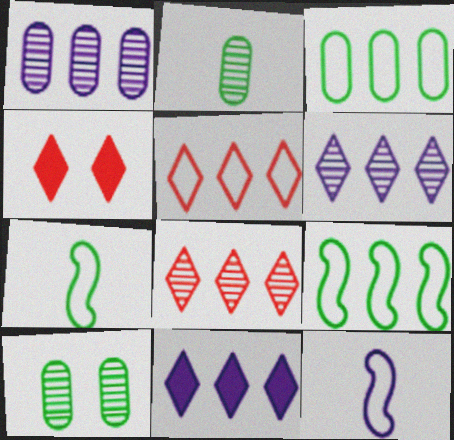[[1, 4, 7]]